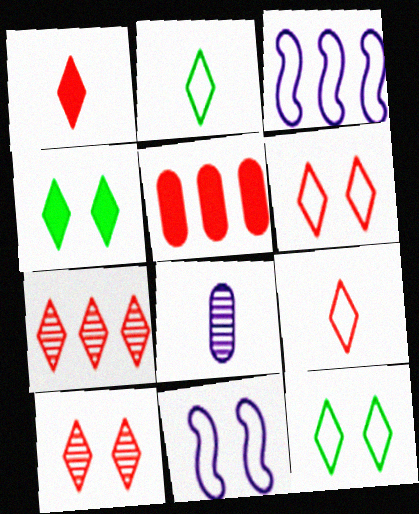[[1, 6, 7]]